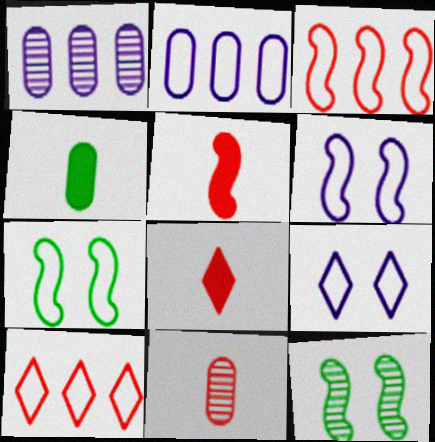[[1, 7, 8], 
[2, 8, 12]]